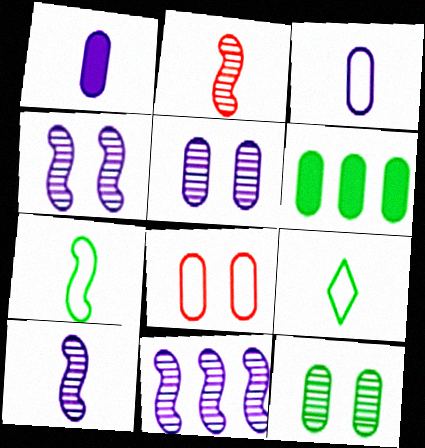[[1, 2, 9], 
[4, 10, 11]]